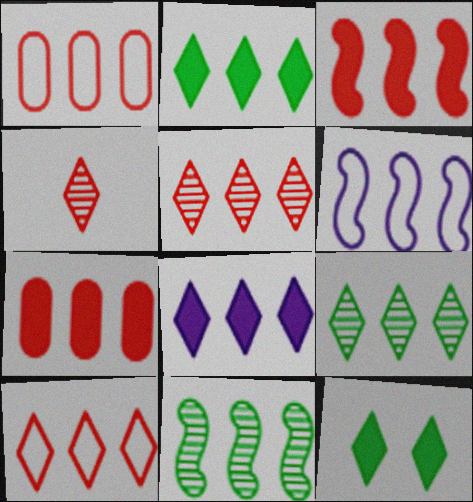[[1, 3, 5], 
[1, 8, 11], 
[3, 6, 11], 
[6, 7, 9], 
[8, 9, 10]]